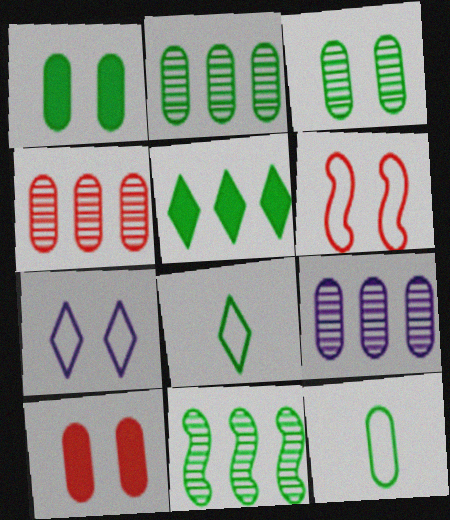[[1, 2, 12], 
[1, 8, 11], 
[2, 4, 9], 
[9, 10, 12]]